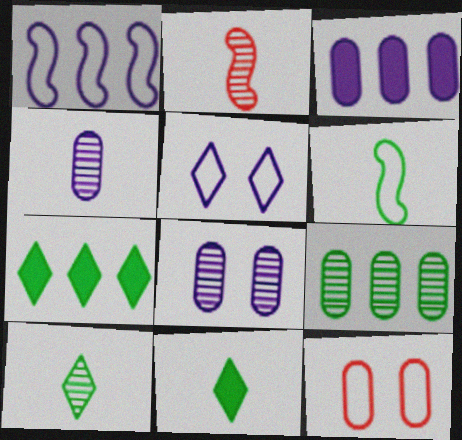[[2, 4, 10]]